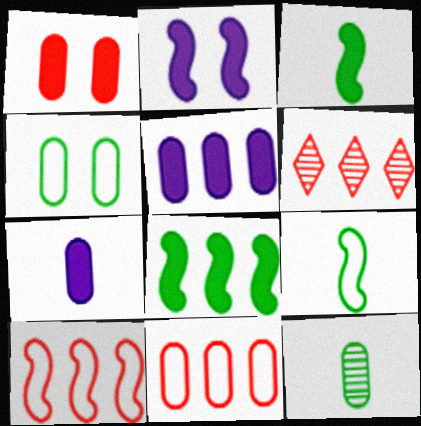[]